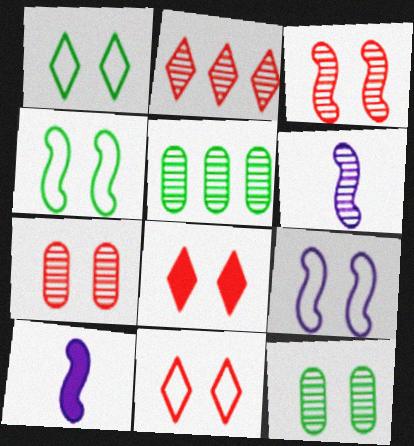[[2, 6, 12], 
[5, 10, 11], 
[8, 9, 12]]